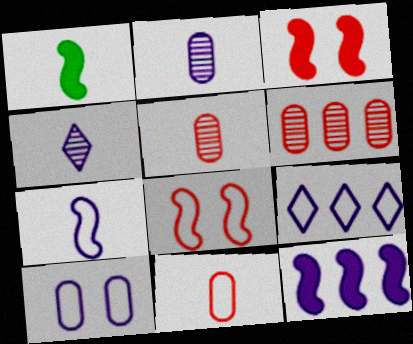[[1, 3, 12], 
[1, 4, 11], 
[4, 10, 12], 
[7, 9, 10]]